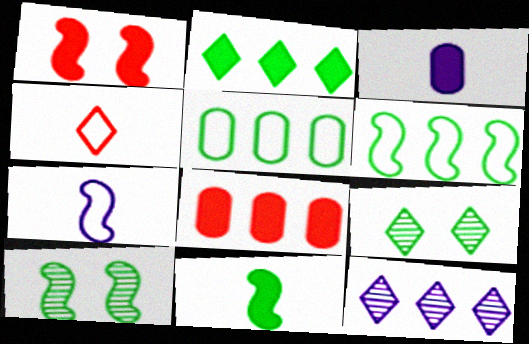[[1, 2, 3], 
[5, 9, 11], 
[6, 8, 12], 
[6, 10, 11], 
[7, 8, 9]]